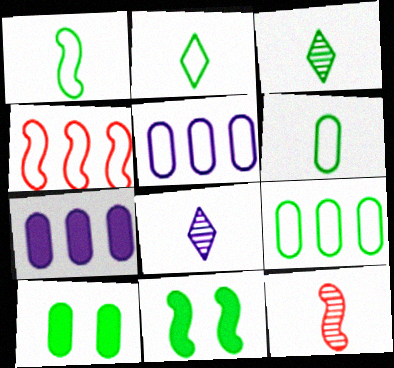[[1, 2, 6], 
[3, 9, 11], 
[4, 8, 10]]